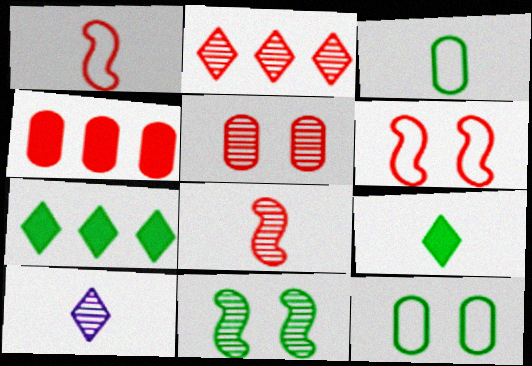[[2, 5, 8], 
[3, 7, 11]]